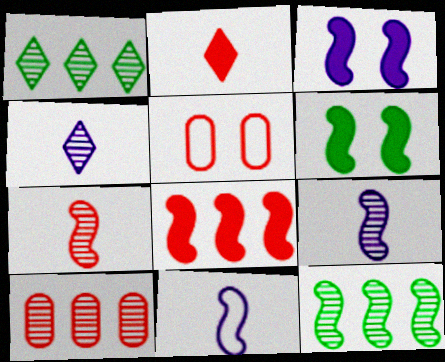[]